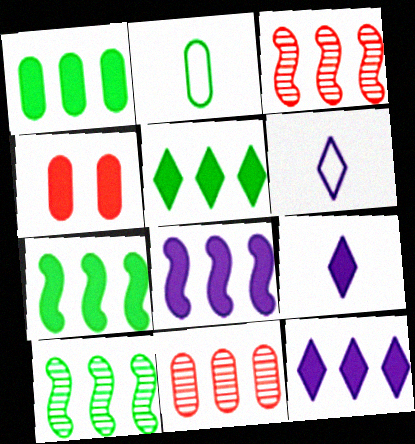[[1, 5, 7], 
[4, 6, 10], 
[4, 7, 9]]